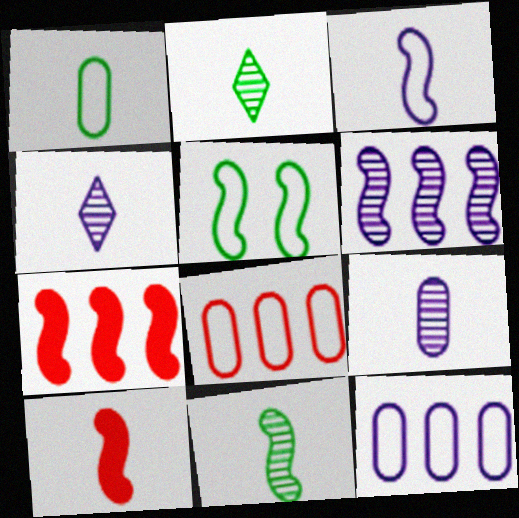[[1, 4, 10], 
[3, 10, 11], 
[5, 6, 10]]